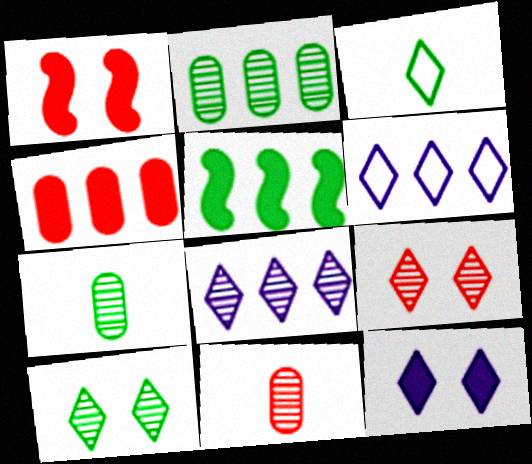[[1, 6, 7]]